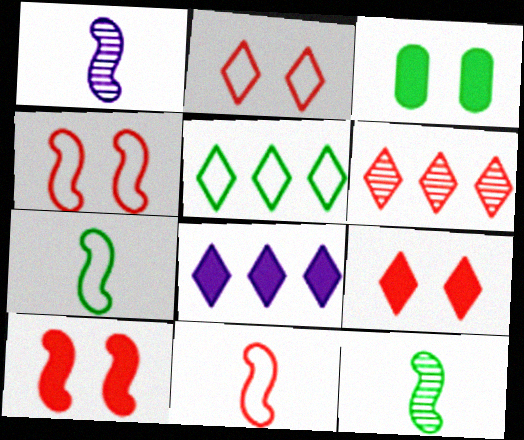[[3, 5, 12], 
[5, 6, 8]]